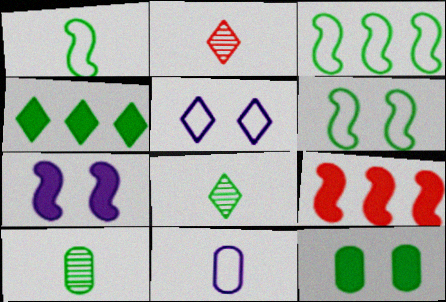[[1, 3, 6], 
[2, 4, 5], 
[3, 8, 12], 
[4, 6, 10], 
[5, 9, 10]]